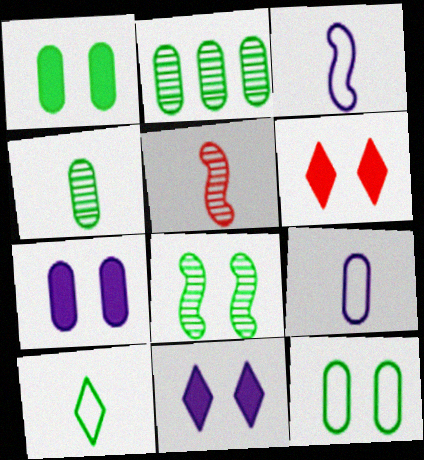[[2, 3, 6]]